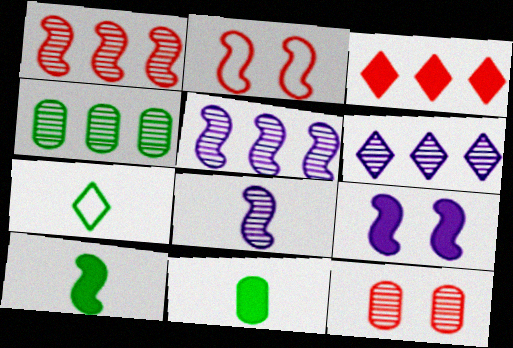[[1, 4, 6], 
[2, 5, 10], 
[2, 6, 11], 
[3, 9, 11]]